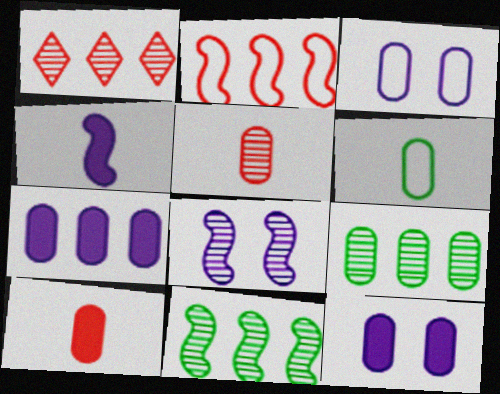[[3, 9, 10]]